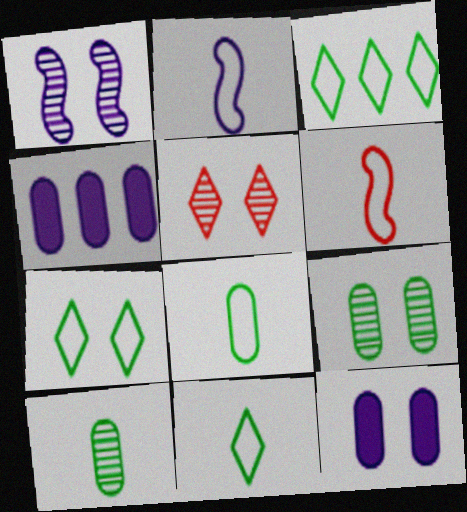[[1, 5, 9], 
[3, 7, 11]]